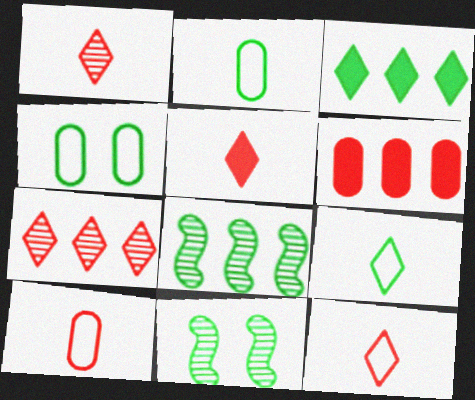[[1, 5, 12], 
[2, 3, 11]]